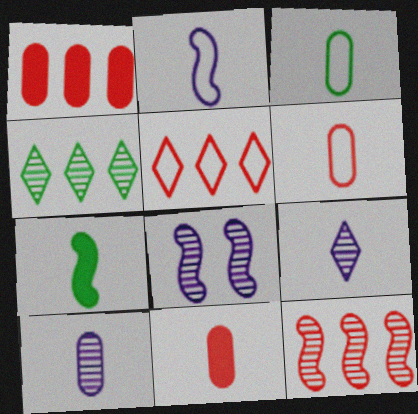[[1, 5, 12], 
[3, 10, 11], 
[6, 7, 9]]